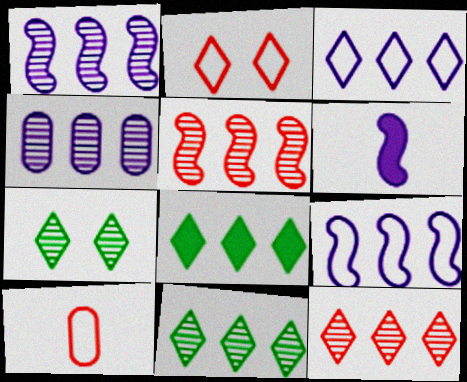[[3, 8, 12], 
[4, 5, 11]]